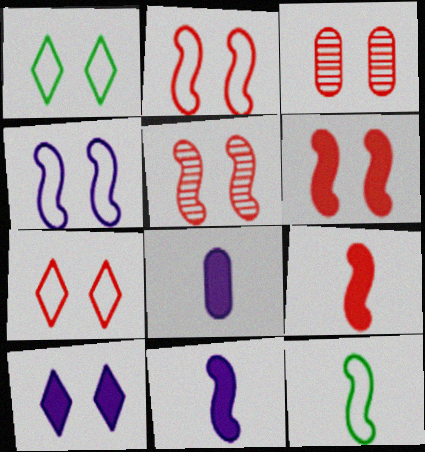[[2, 5, 6], 
[3, 6, 7]]